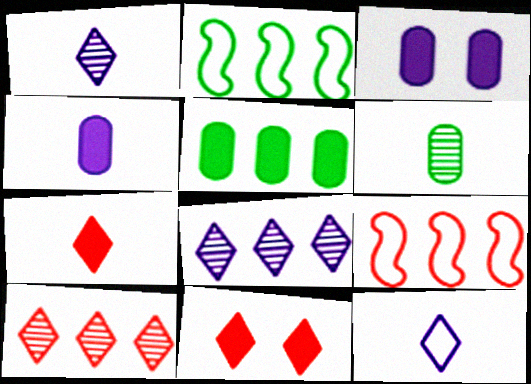[[5, 8, 9]]